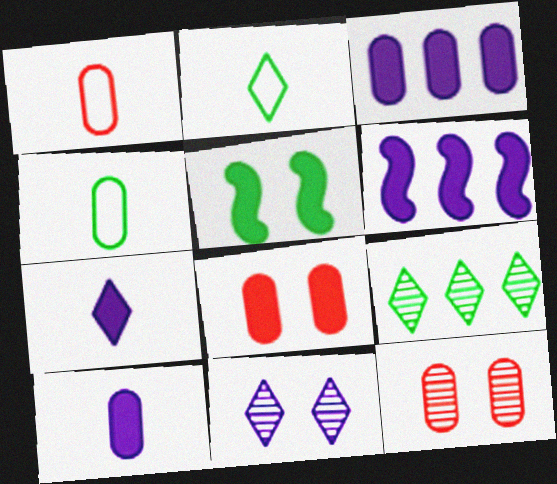[[2, 6, 12], 
[3, 4, 12], 
[4, 5, 9]]